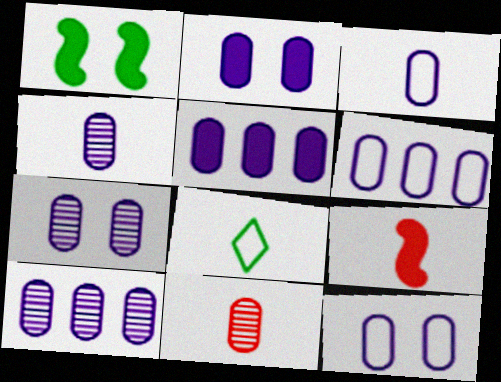[[2, 3, 10], 
[2, 4, 6], 
[2, 7, 12], 
[3, 5, 7], 
[3, 6, 12], 
[4, 5, 12], 
[4, 7, 10], 
[4, 8, 9], 
[5, 6, 10]]